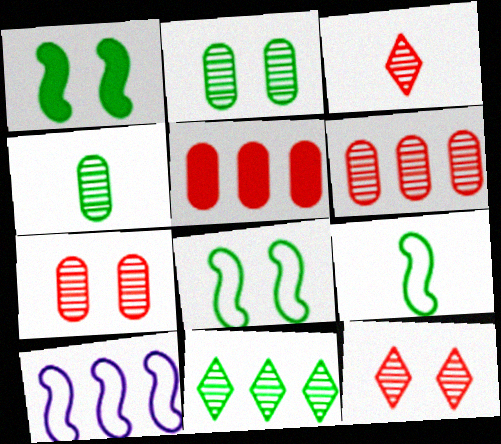[[5, 10, 11]]